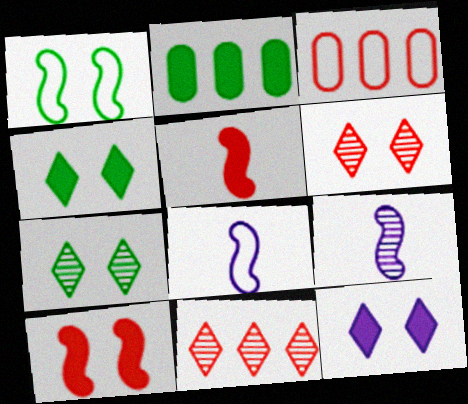[[2, 5, 12], 
[2, 6, 8], 
[3, 4, 9], 
[3, 5, 6]]